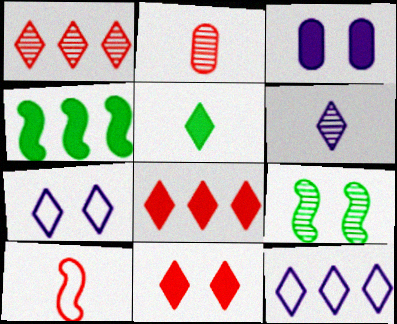[[1, 5, 7], 
[2, 4, 7]]